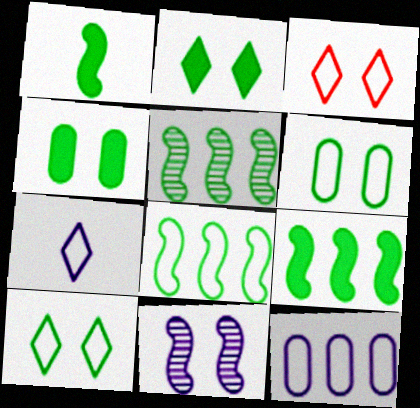[[3, 4, 11], 
[5, 8, 9]]